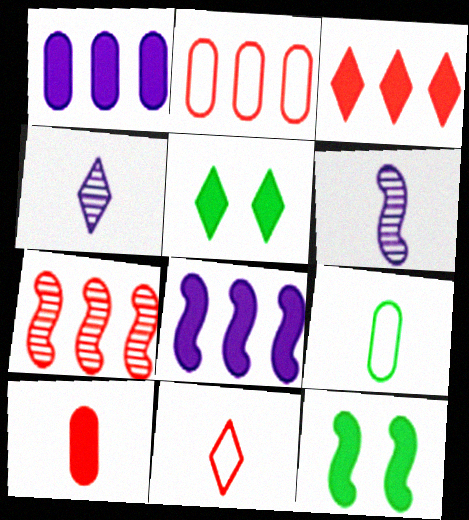[[2, 3, 7], 
[2, 4, 12], 
[2, 5, 6], 
[5, 8, 10]]